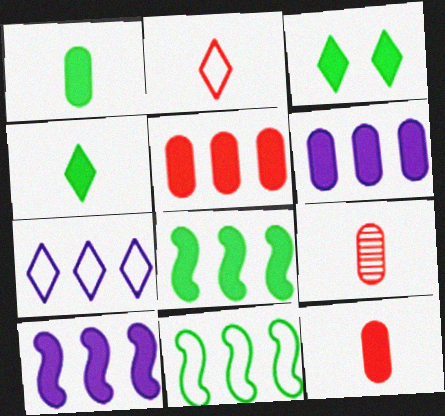[[1, 3, 8], 
[3, 10, 12]]